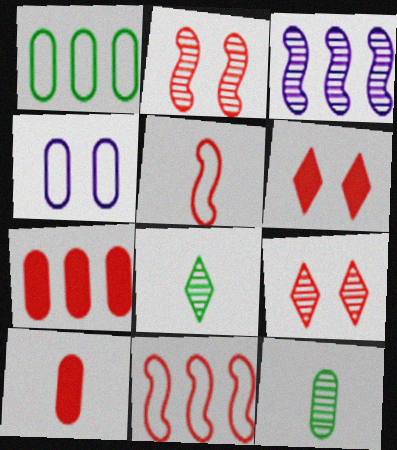[[3, 9, 12], 
[4, 7, 12], 
[5, 7, 9], 
[9, 10, 11]]